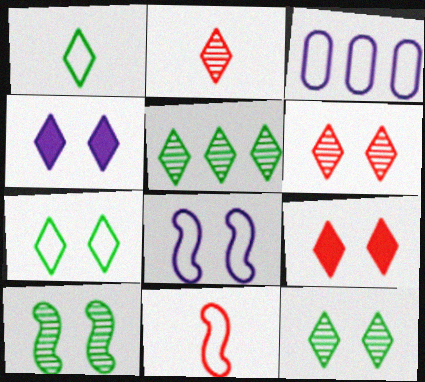[[3, 7, 11], 
[4, 6, 7]]